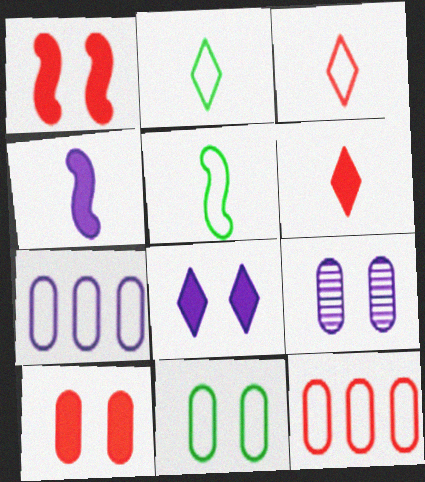[[9, 10, 11]]